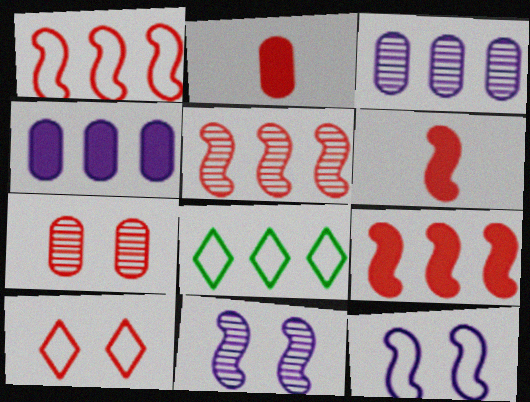[[1, 5, 9], 
[2, 5, 10], 
[2, 8, 11], 
[3, 8, 9], 
[4, 5, 8]]